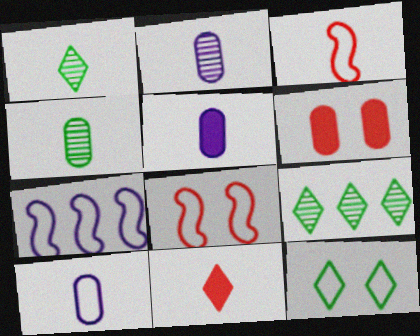[[1, 3, 5], 
[1, 6, 7], 
[2, 5, 10], 
[5, 8, 9]]